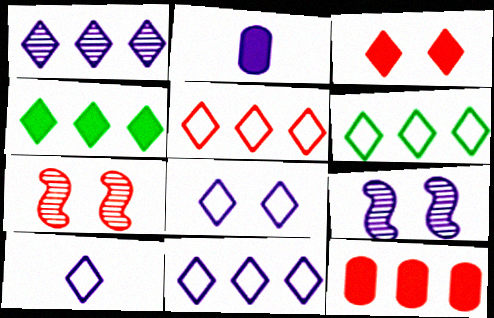[[1, 4, 5], 
[2, 6, 7], 
[2, 9, 11], 
[5, 6, 11], 
[8, 10, 11]]